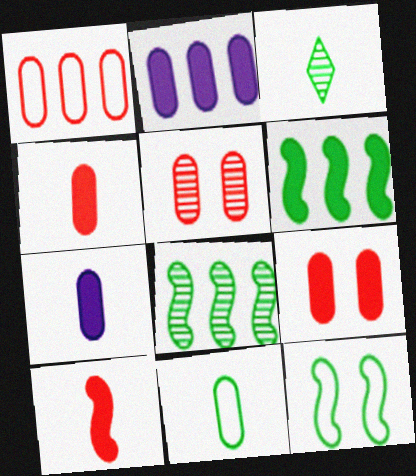[[1, 4, 5], 
[2, 5, 11]]